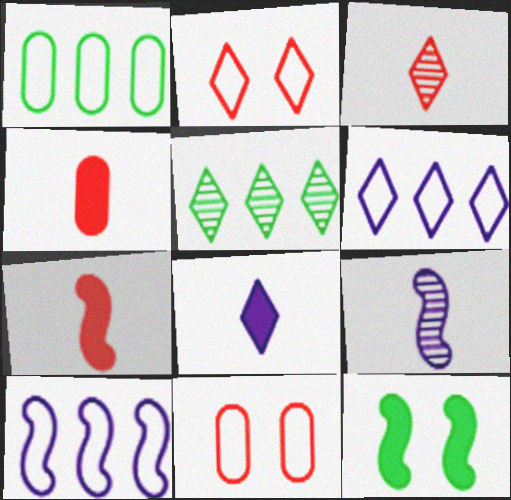[[2, 5, 8]]